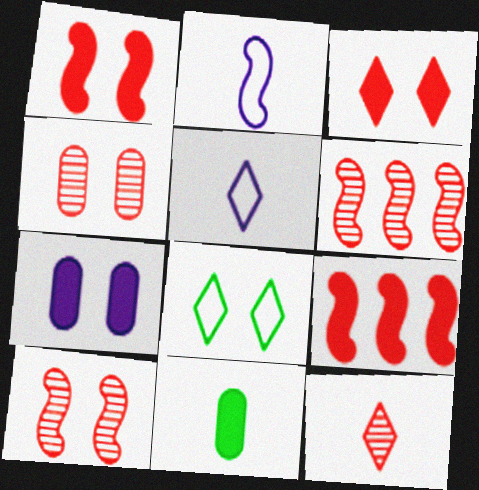[[2, 11, 12], 
[4, 6, 12], 
[7, 8, 10]]